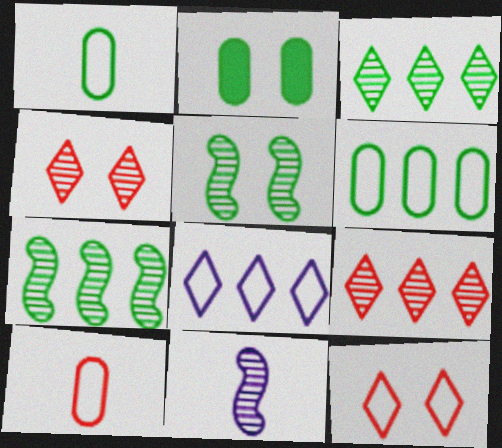[]